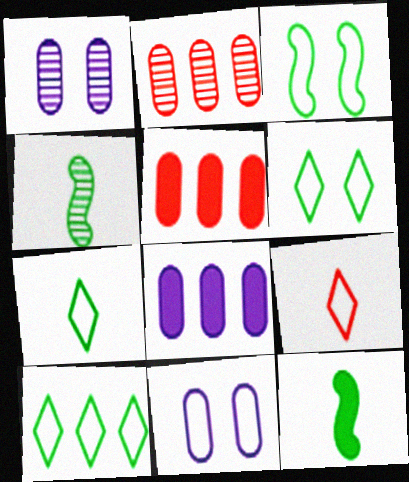[[6, 7, 10]]